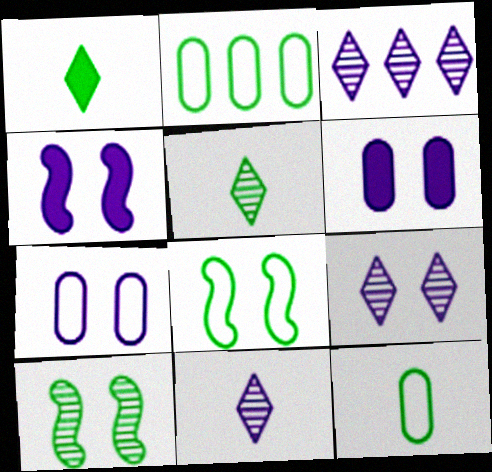[[1, 2, 10], 
[3, 9, 11], 
[4, 7, 9]]